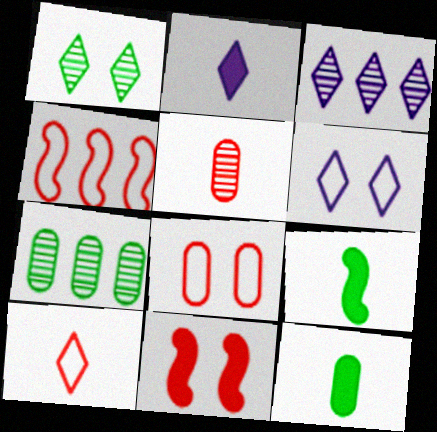[[2, 3, 6], 
[3, 8, 9], 
[4, 8, 10]]